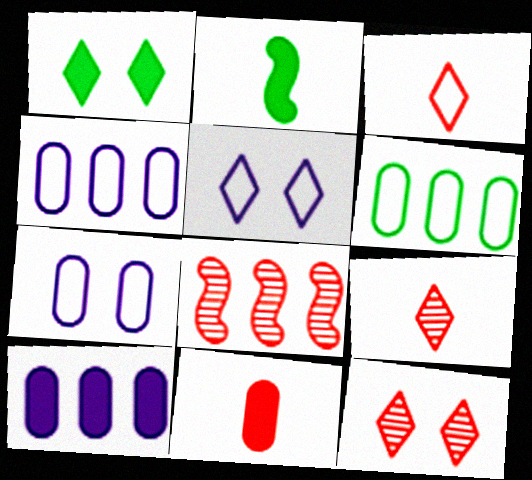[[1, 5, 12], 
[2, 4, 12]]